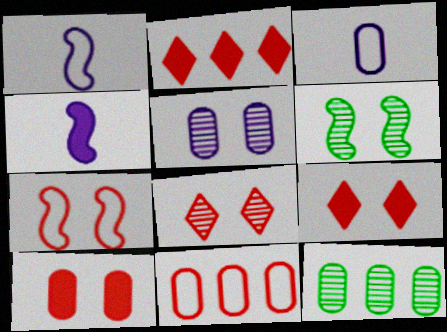[[1, 9, 12], 
[2, 3, 6], 
[3, 10, 12], 
[5, 6, 8], 
[7, 8, 10]]